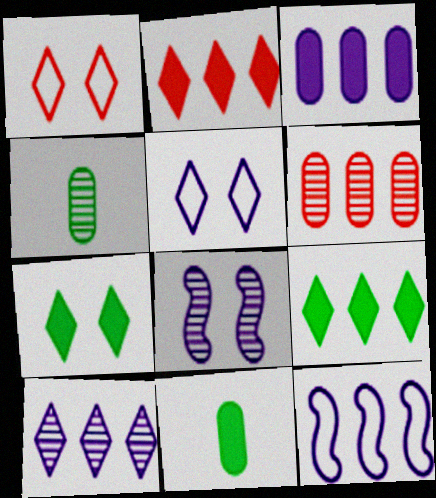[[3, 10, 12], 
[6, 9, 12]]